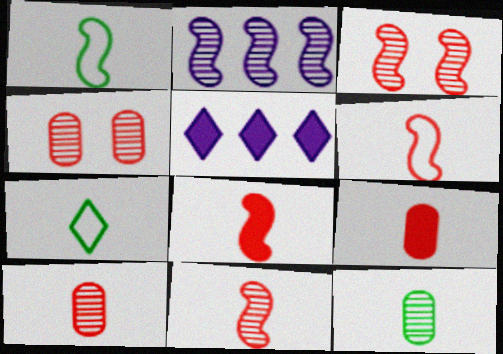[[1, 4, 5], 
[6, 8, 11]]